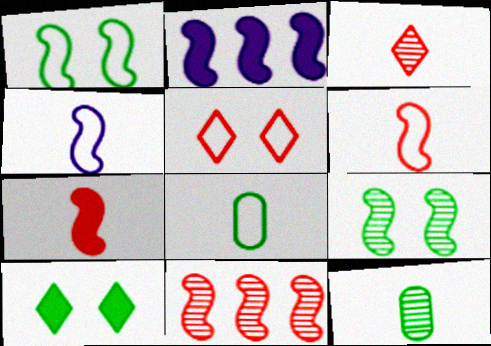[[2, 5, 12], 
[2, 6, 9]]